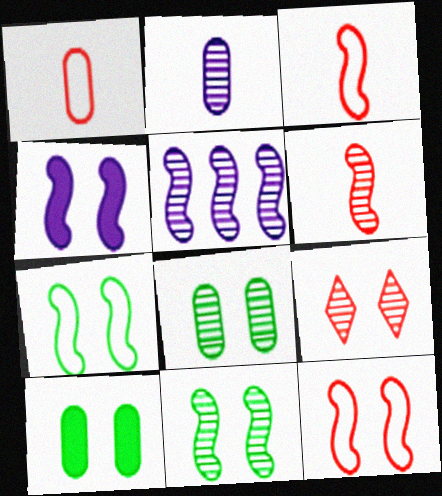[[4, 11, 12], 
[5, 6, 11]]